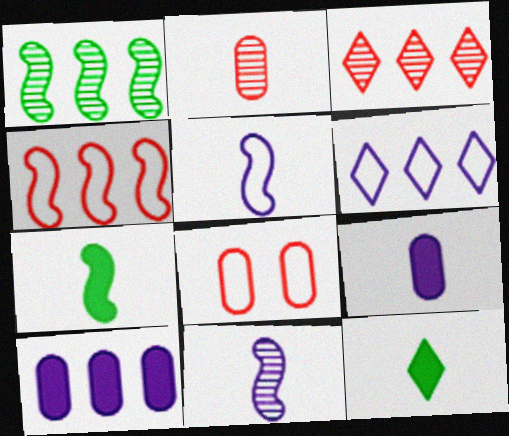[[2, 5, 12]]